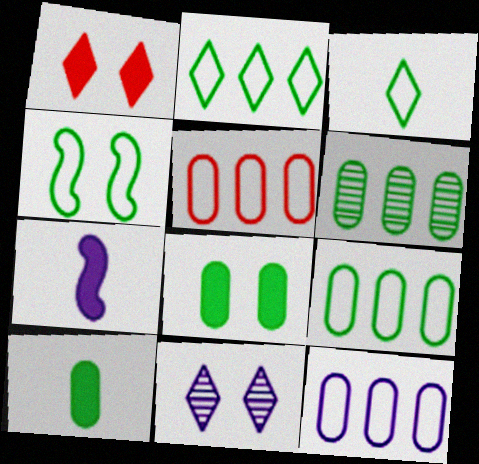[[3, 4, 9], 
[5, 9, 12], 
[7, 11, 12]]